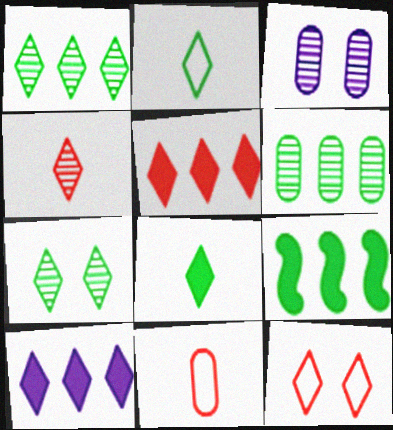[[4, 5, 12]]